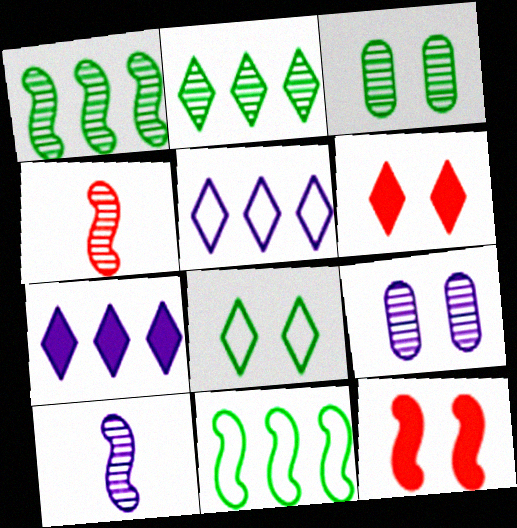[[2, 4, 9], 
[8, 9, 12], 
[10, 11, 12]]